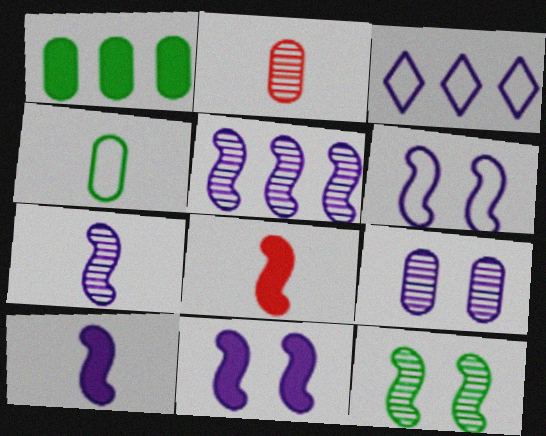[[3, 9, 10], 
[5, 6, 10]]